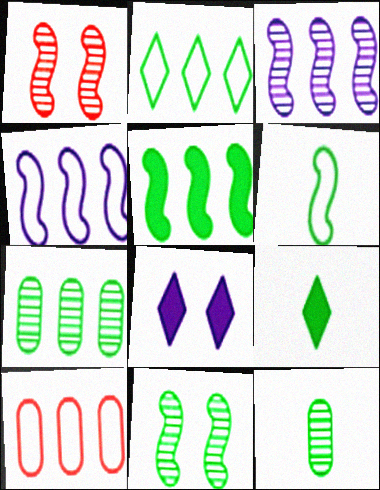[[2, 4, 10], 
[2, 5, 7], 
[5, 6, 11], 
[6, 9, 12]]